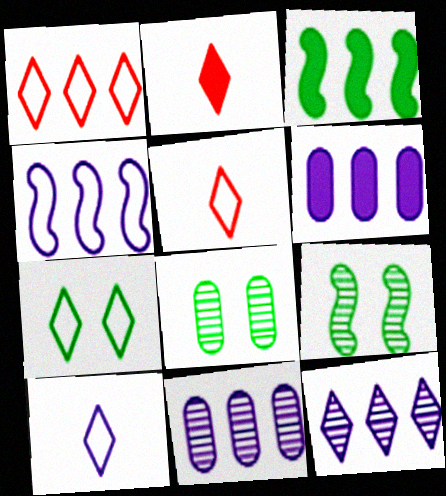[[1, 3, 11], 
[1, 7, 10], 
[2, 4, 8], 
[2, 7, 12], 
[4, 6, 12], 
[5, 6, 9]]